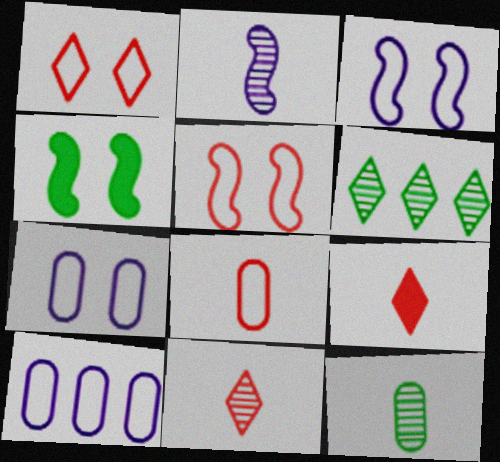[[2, 11, 12], 
[4, 10, 11]]